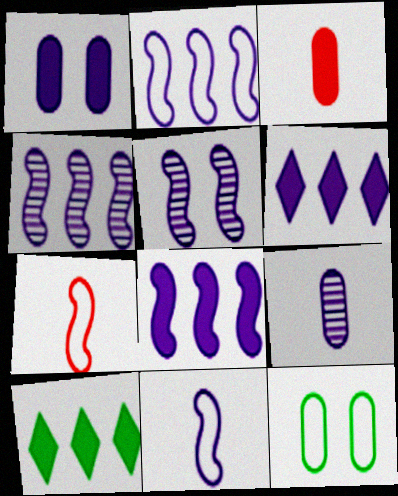[[2, 4, 8], 
[5, 8, 11]]